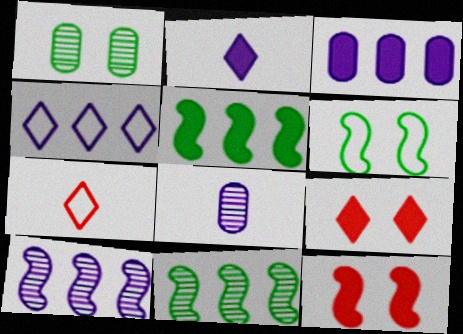[[3, 4, 10]]